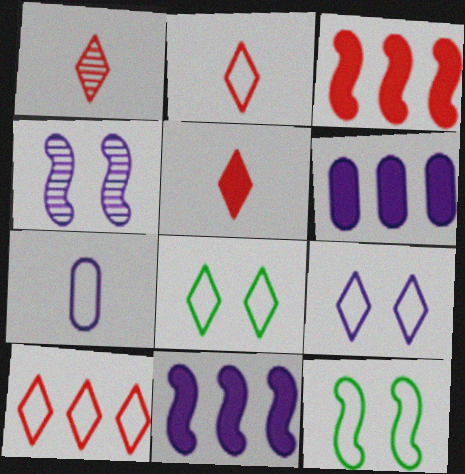[[1, 2, 5], 
[1, 6, 12], 
[7, 10, 12]]